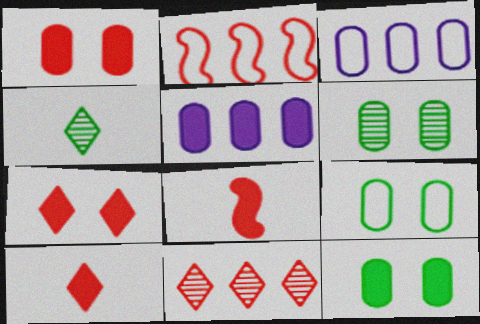[[6, 9, 12]]